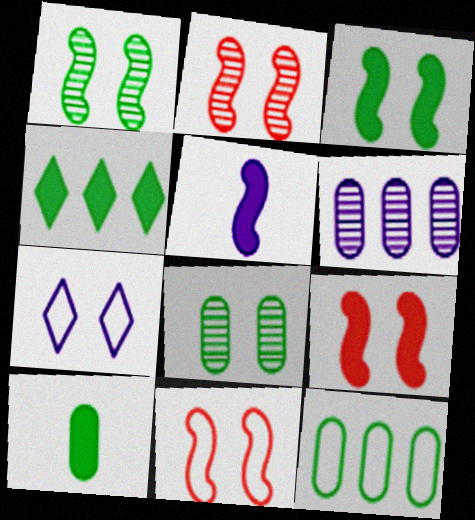[[2, 9, 11], 
[3, 4, 10], 
[5, 6, 7], 
[7, 8, 9], 
[8, 10, 12]]